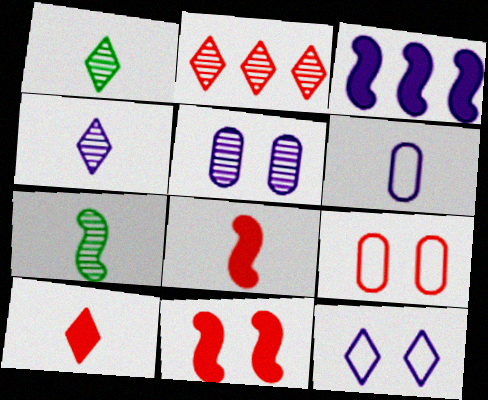[[1, 3, 9], 
[1, 6, 8], 
[2, 5, 7], 
[2, 8, 9], 
[6, 7, 10]]